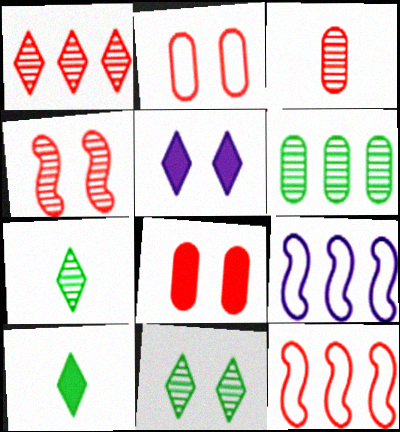[[1, 3, 4], 
[7, 8, 9]]